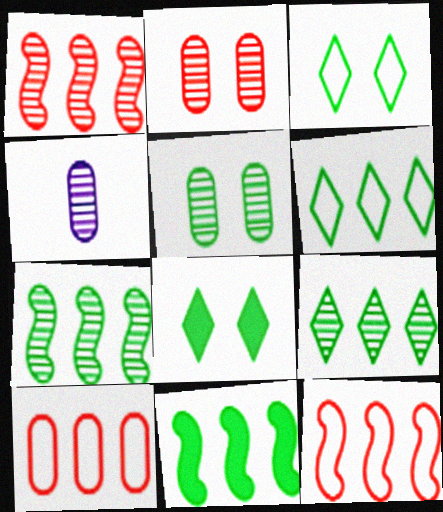[[4, 8, 12]]